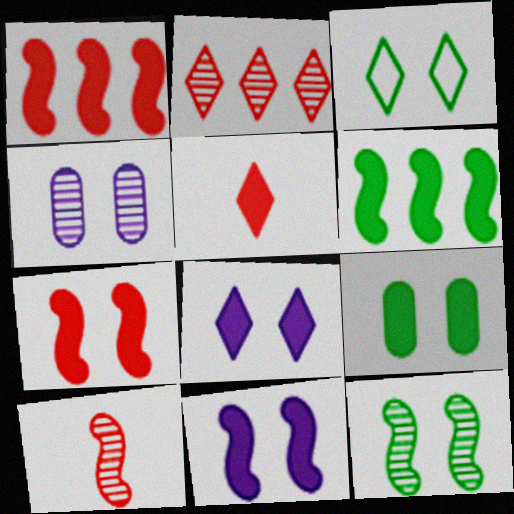[[3, 4, 7], 
[3, 9, 12], 
[7, 8, 9]]